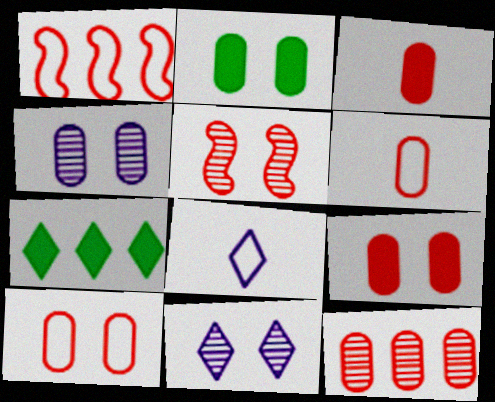[[2, 4, 10], 
[3, 10, 12], 
[6, 9, 12]]